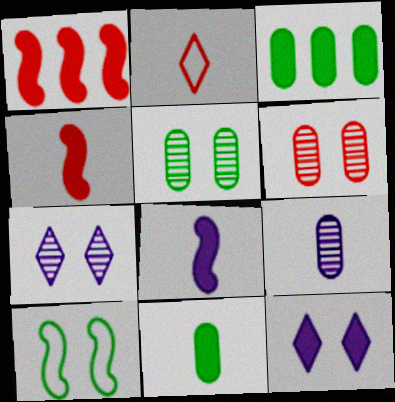[[1, 2, 6], 
[1, 11, 12], 
[3, 4, 12], 
[6, 10, 12]]